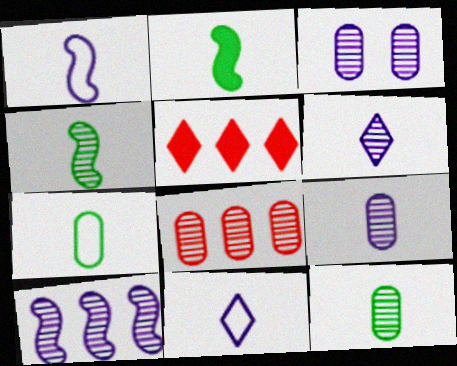[[3, 6, 10], 
[3, 8, 12]]